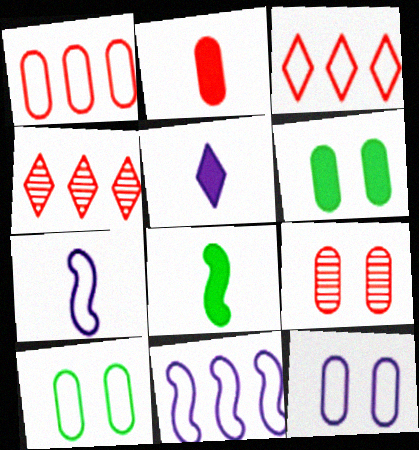[[1, 2, 9], 
[2, 5, 8], 
[3, 7, 10], 
[4, 6, 7], 
[4, 8, 12], 
[6, 9, 12]]